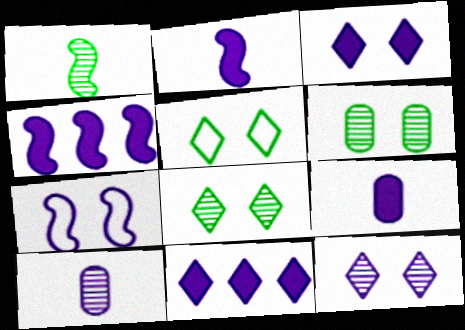[[3, 4, 9], 
[7, 10, 11]]